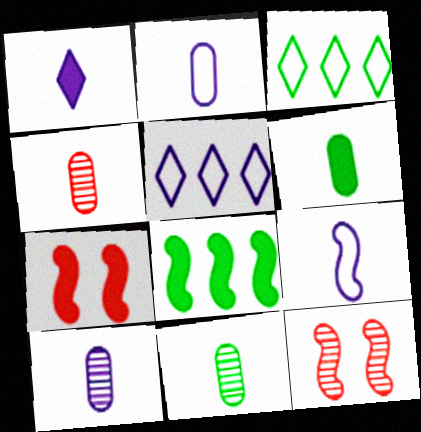[[1, 9, 10], 
[2, 4, 6], 
[3, 7, 10], 
[4, 10, 11], 
[5, 6, 12], 
[5, 7, 11], 
[8, 9, 12]]